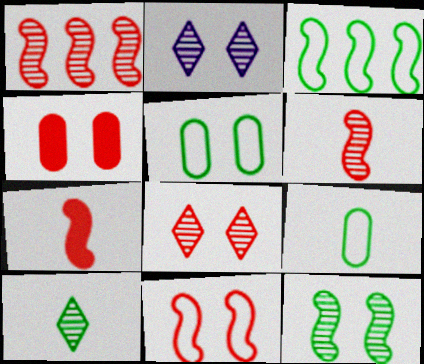[[1, 7, 11], 
[4, 8, 11]]